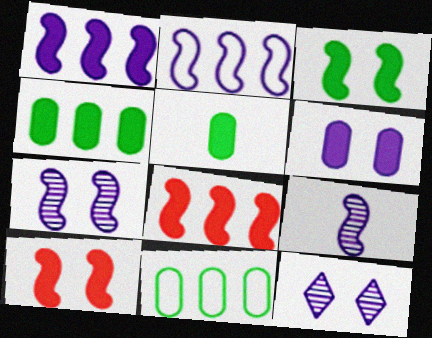[]